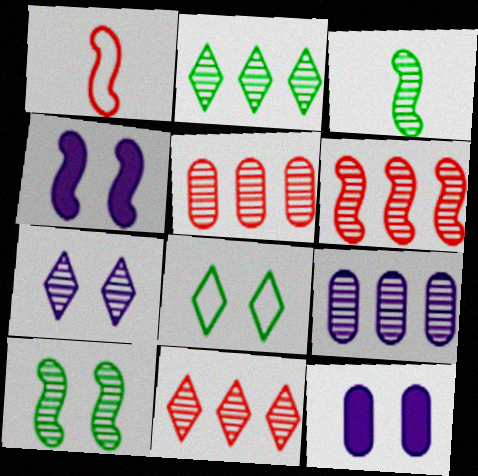[[1, 2, 12], 
[2, 6, 9], 
[3, 5, 7], 
[5, 6, 11]]